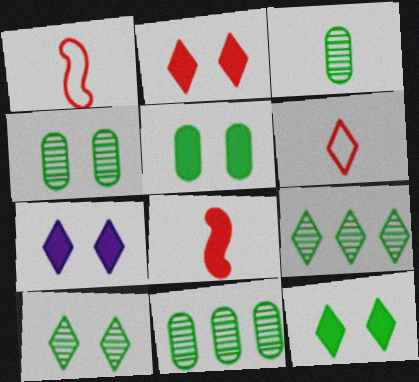[[1, 7, 11], 
[2, 7, 12], 
[3, 4, 11], 
[6, 7, 9]]